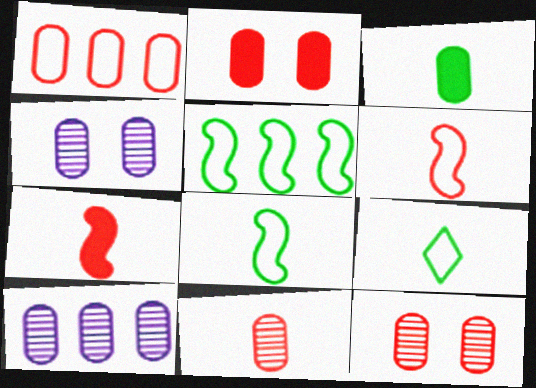[[1, 2, 11], 
[1, 3, 4]]